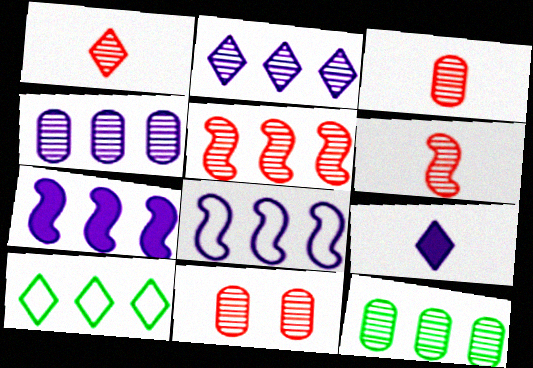[[1, 3, 6], 
[1, 5, 11], 
[2, 5, 12]]